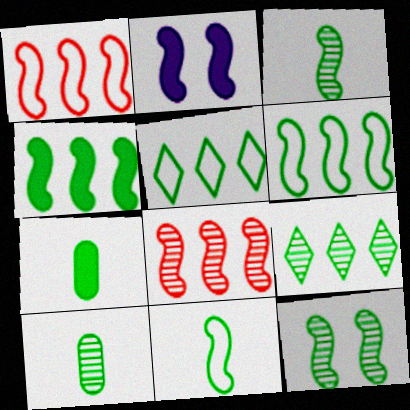[[1, 2, 3], 
[2, 8, 11], 
[4, 11, 12], 
[5, 7, 12], 
[9, 10, 12]]